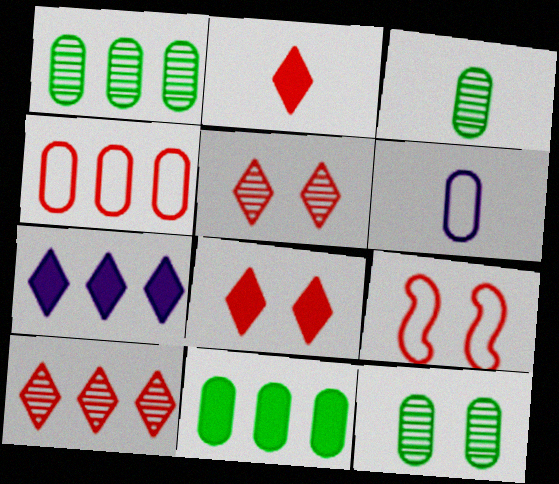[[1, 3, 12], 
[3, 7, 9]]